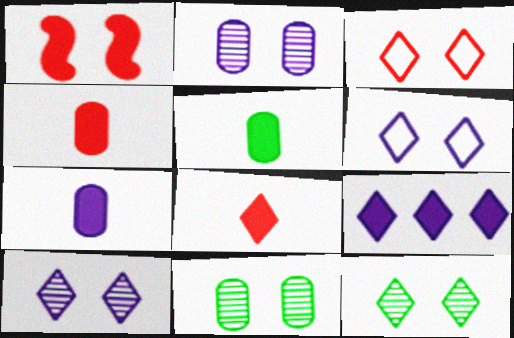[[1, 5, 9], 
[1, 6, 11], 
[4, 5, 7]]